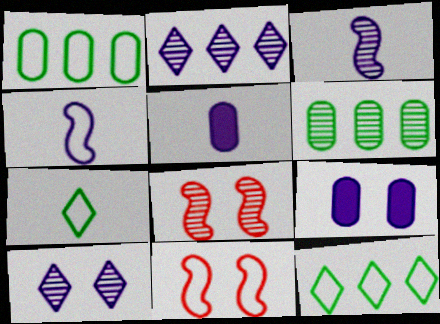[[2, 4, 9], 
[5, 8, 12]]